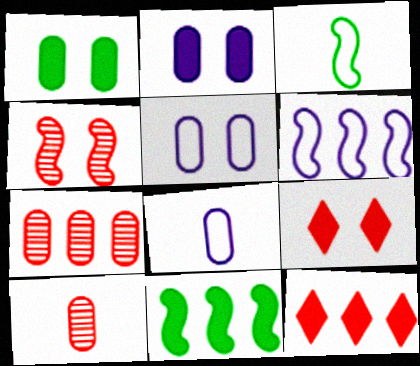[[1, 7, 8]]